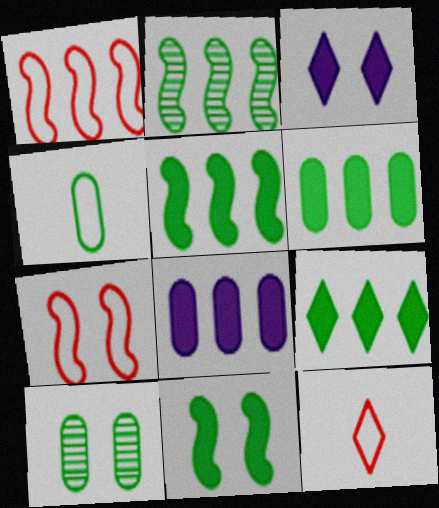[[3, 7, 10], 
[4, 6, 10], 
[5, 6, 9]]